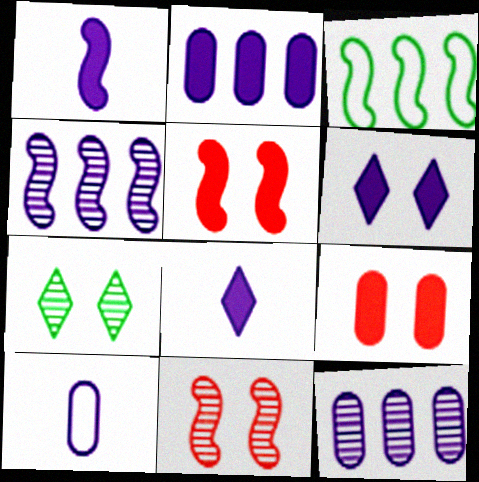[[1, 2, 6], 
[1, 3, 11], 
[4, 6, 10]]